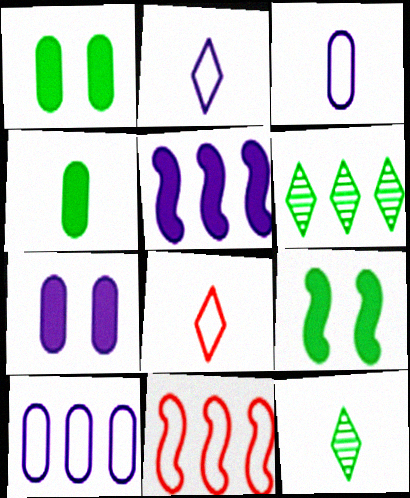[[7, 11, 12]]